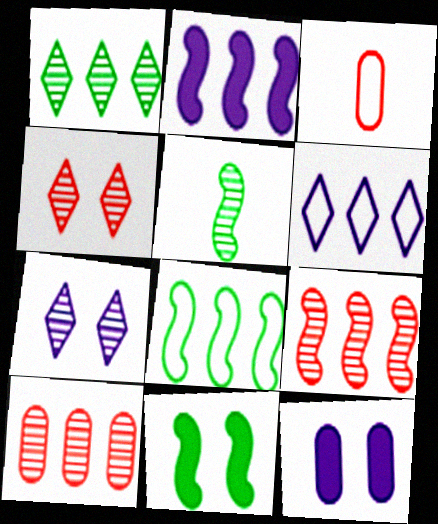[[2, 8, 9], 
[5, 7, 10], 
[5, 8, 11]]